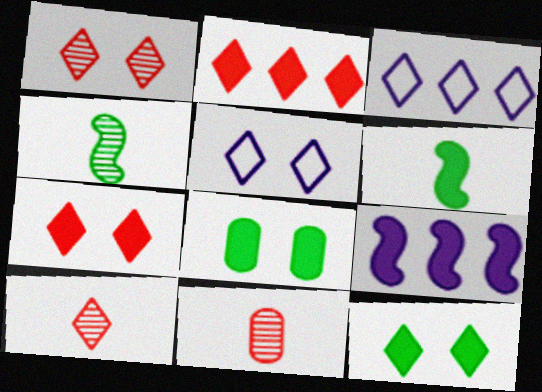[[1, 5, 12], 
[3, 10, 12]]